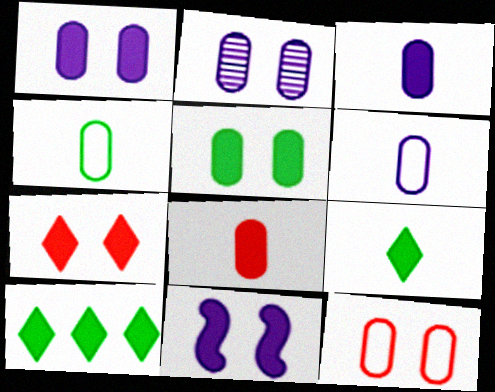[[2, 5, 12], 
[5, 7, 11], 
[8, 10, 11]]